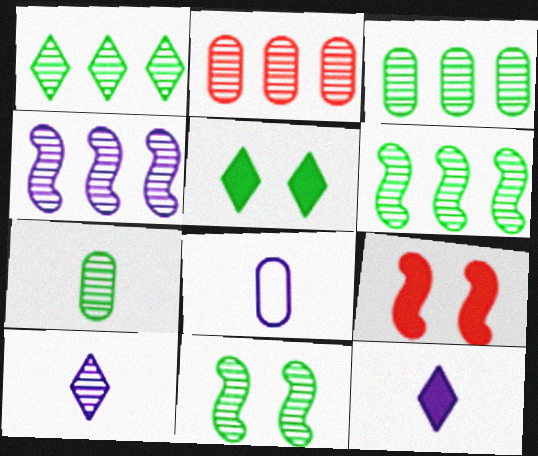[[1, 2, 4], 
[1, 3, 6], 
[1, 7, 11], 
[1, 8, 9], 
[2, 10, 11]]